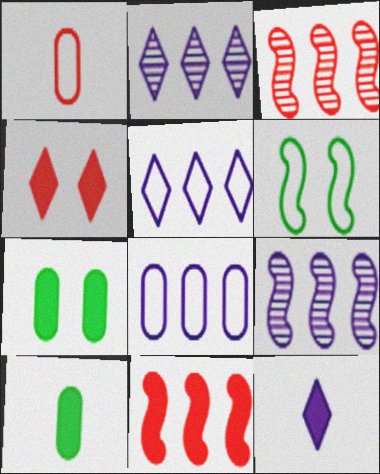[[1, 3, 4], 
[1, 5, 6], 
[7, 11, 12]]